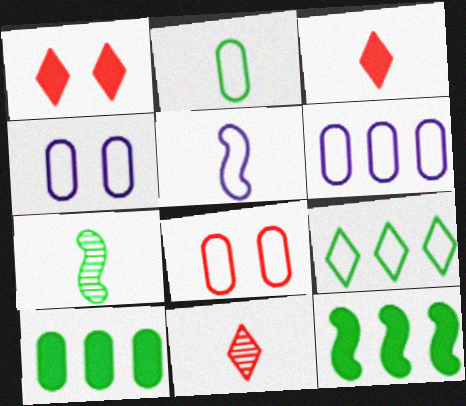[[1, 6, 7], 
[2, 6, 8], 
[4, 11, 12], 
[5, 8, 9]]